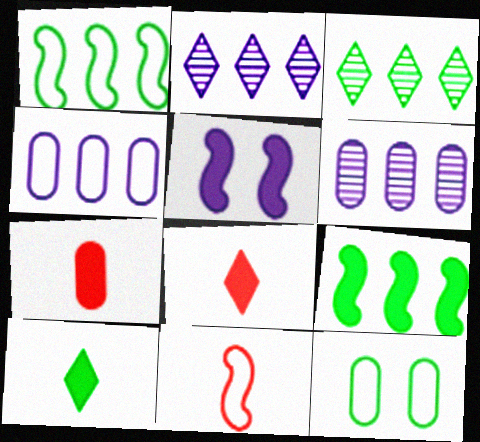[[6, 7, 12]]